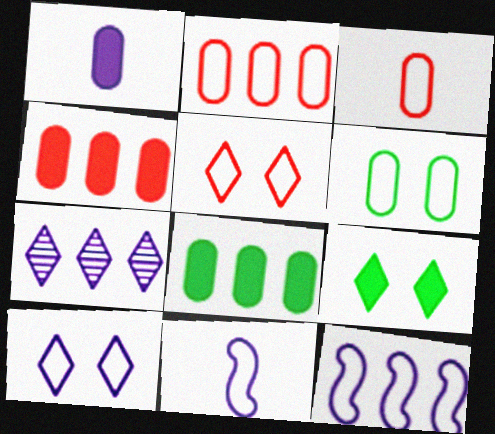[]